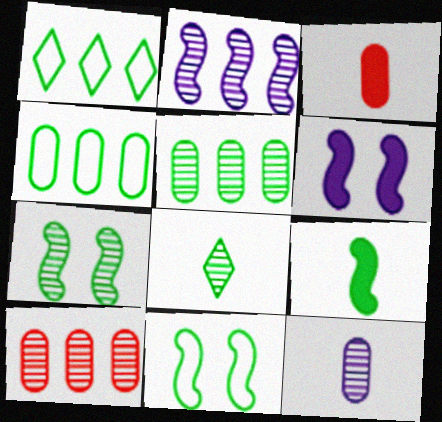[[5, 7, 8]]